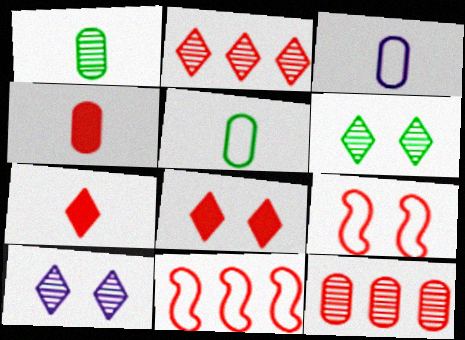[[1, 3, 4], 
[2, 4, 9], 
[7, 9, 12]]